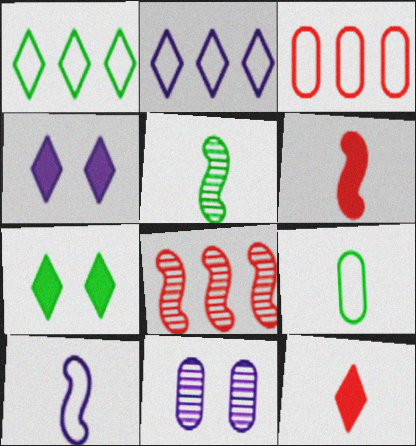[[1, 6, 11], 
[3, 4, 5], 
[4, 8, 9], 
[5, 6, 10]]